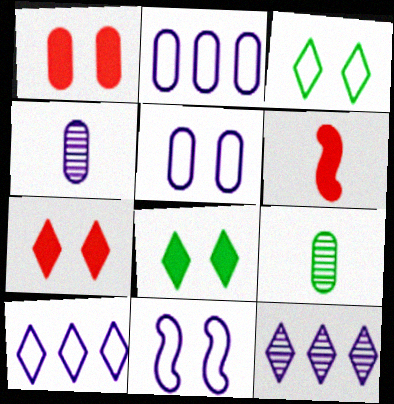[[1, 2, 9]]